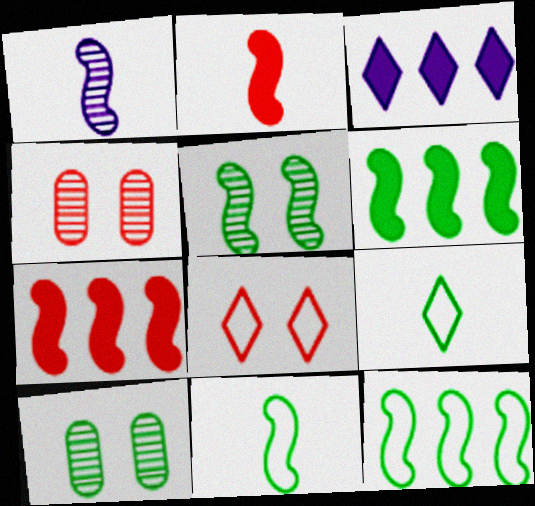[[1, 2, 11], 
[3, 4, 11], 
[5, 6, 11], 
[6, 9, 10]]